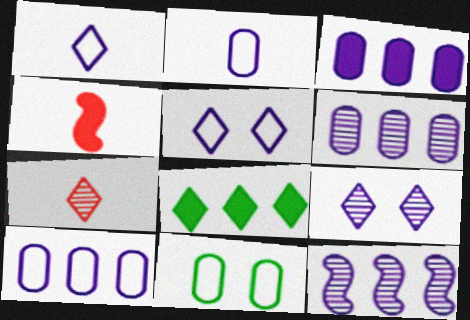[[3, 6, 10], 
[5, 7, 8]]